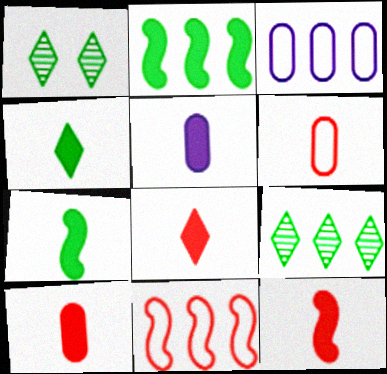[[1, 3, 12], 
[1, 5, 11], 
[4, 5, 12], 
[5, 7, 8], 
[8, 10, 12]]